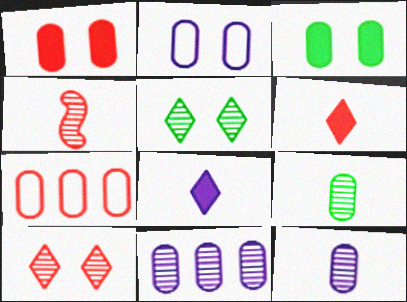[[3, 7, 12], 
[4, 5, 11]]